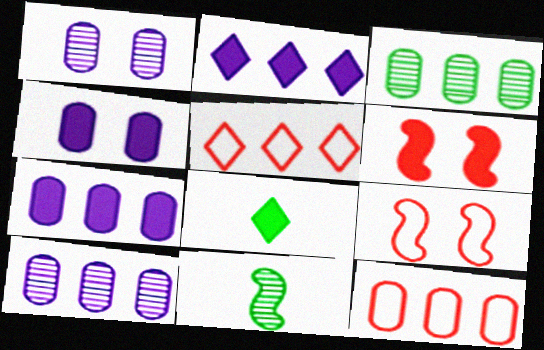[[3, 7, 12], 
[4, 5, 11], 
[6, 7, 8], 
[8, 9, 10]]